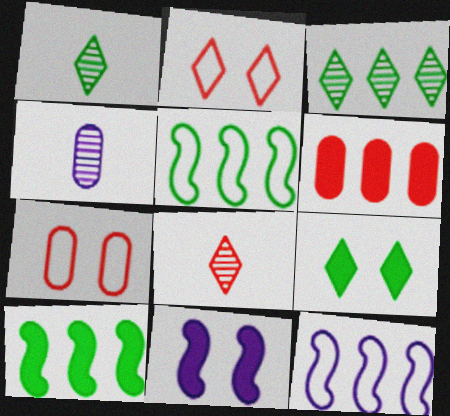[[2, 4, 10], 
[3, 6, 12]]